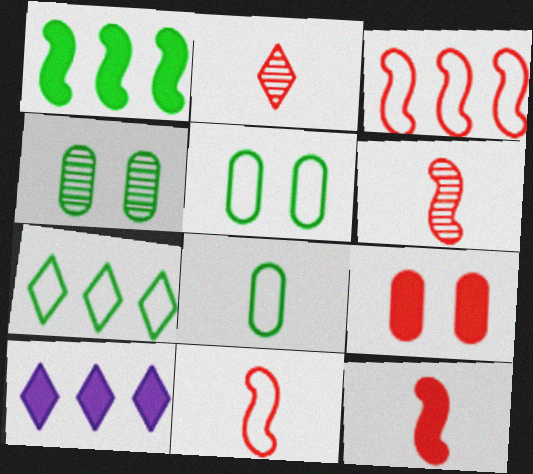[[2, 3, 9], 
[4, 10, 11], 
[5, 6, 10], 
[6, 11, 12]]